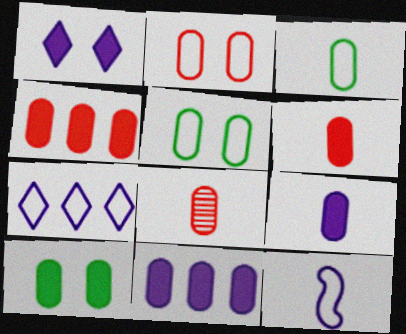[[2, 4, 8], 
[3, 8, 9], 
[4, 9, 10], 
[5, 8, 11], 
[6, 10, 11]]